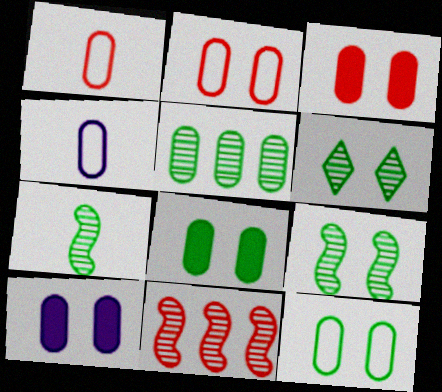[[1, 5, 10], 
[3, 4, 5], 
[3, 8, 10], 
[5, 6, 7]]